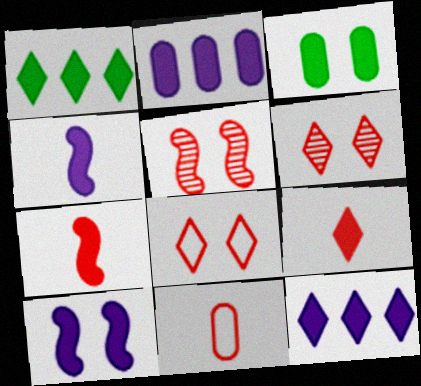[[3, 7, 12]]